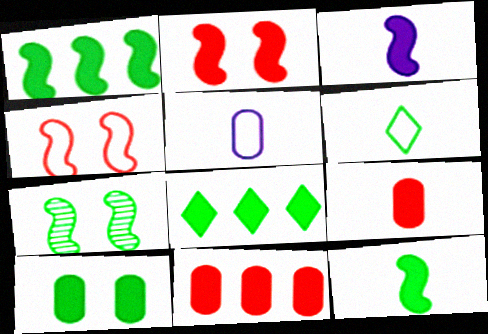[[1, 2, 3], 
[8, 10, 12]]